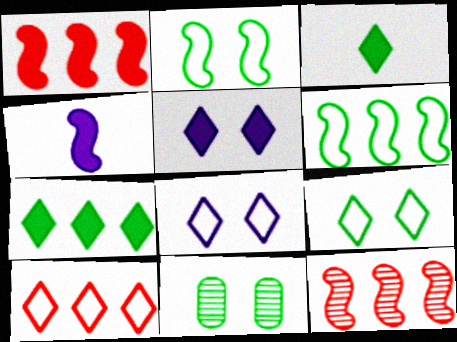[[2, 4, 12], 
[3, 6, 11], 
[4, 10, 11]]